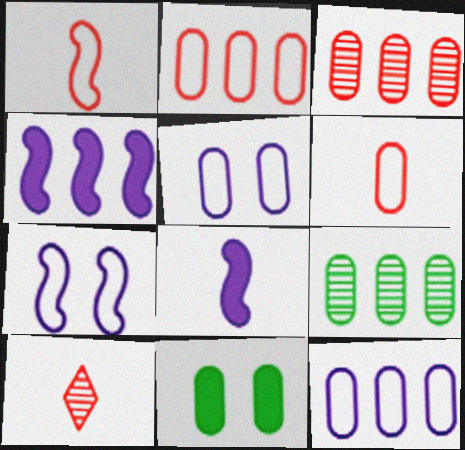[]